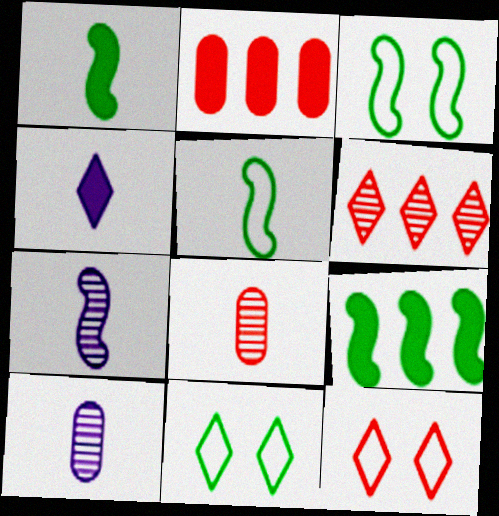[[2, 7, 11], 
[4, 5, 8], 
[4, 6, 11], 
[9, 10, 12]]